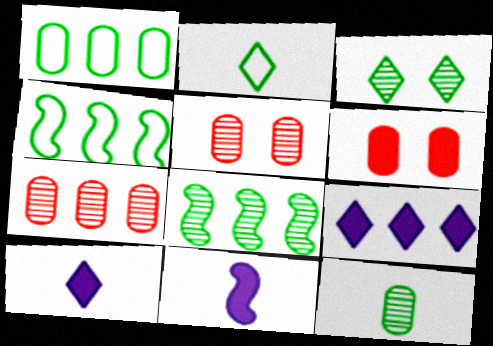[[3, 8, 12], 
[4, 5, 10], 
[4, 7, 9]]